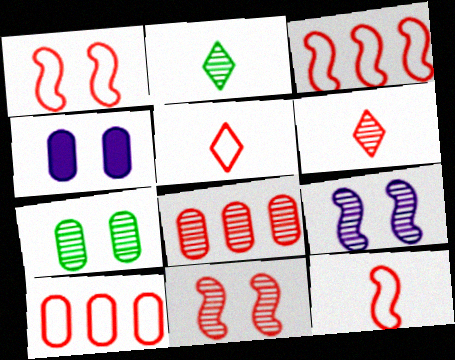[[1, 3, 12], 
[1, 5, 10], 
[2, 3, 4], 
[2, 8, 9], 
[6, 8, 11]]